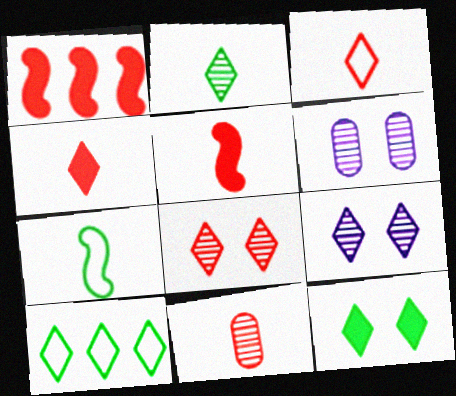[[2, 10, 12], 
[3, 5, 11], 
[4, 9, 10], 
[5, 6, 10]]